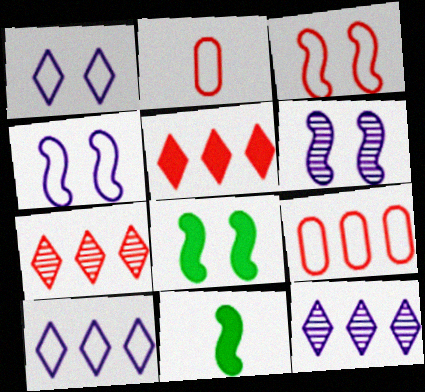[[2, 8, 12], 
[3, 6, 8]]